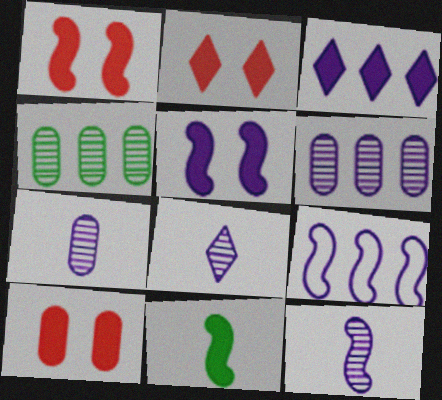[[1, 2, 10], 
[3, 6, 9], 
[3, 10, 11], 
[5, 9, 12], 
[7, 8, 12]]